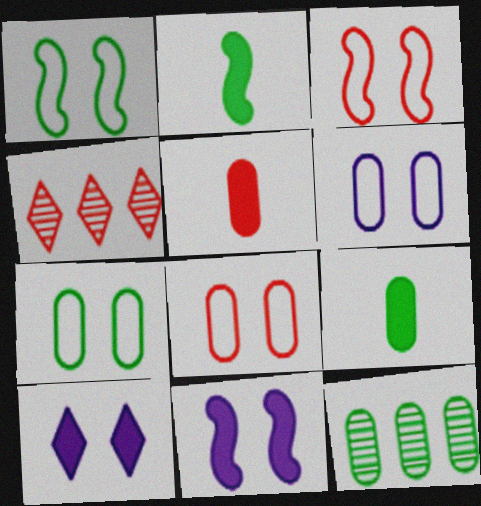[[2, 4, 6], 
[3, 4, 5], 
[5, 6, 12], 
[6, 7, 8], 
[7, 9, 12]]